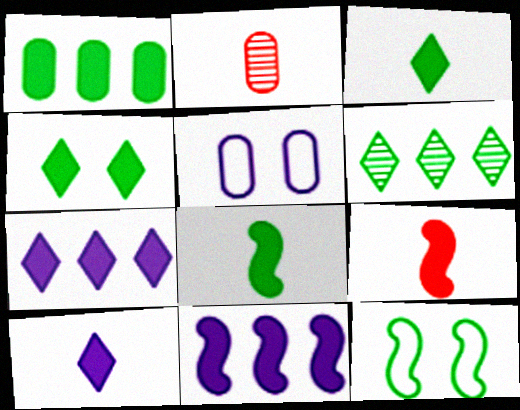[[1, 2, 5], 
[1, 4, 8], 
[2, 7, 12], 
[5, 6, 9]]